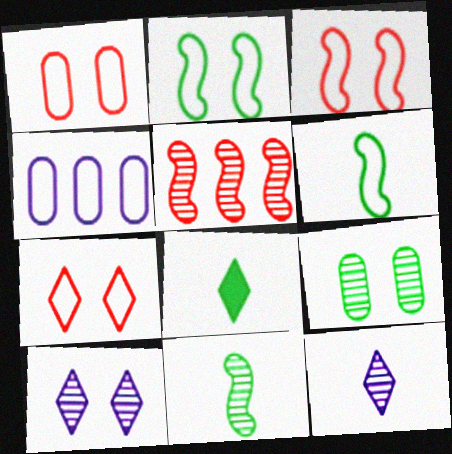[[1, 3, 7], 
[4, 6, 7], 
[5, 9, 12]]